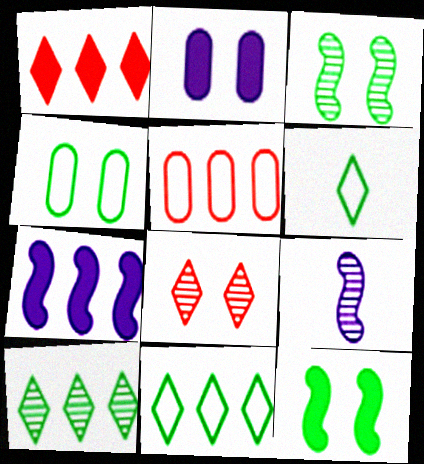[[1, 4, 9], 
[5, 7, 10]]